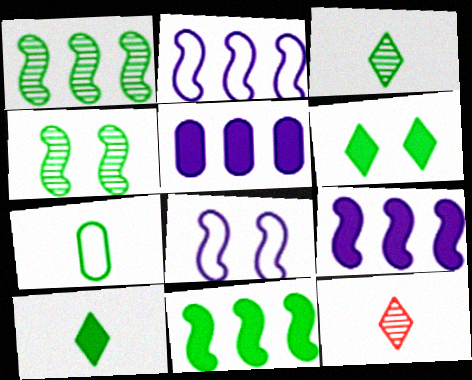[[1, 6, 7]]